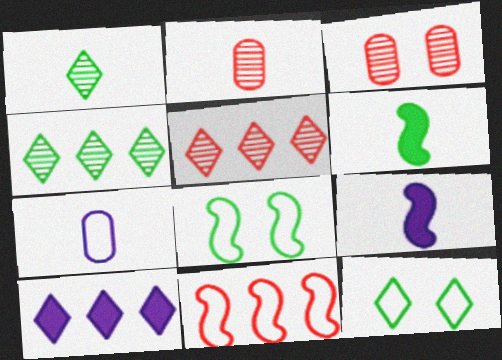[[2, 8, 10], 
[7, 11, 12]]